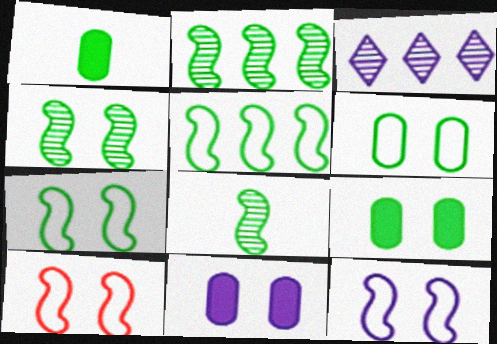[[1, 3, 10], 
[2, 4, 8], 
[7, 10, 12]]